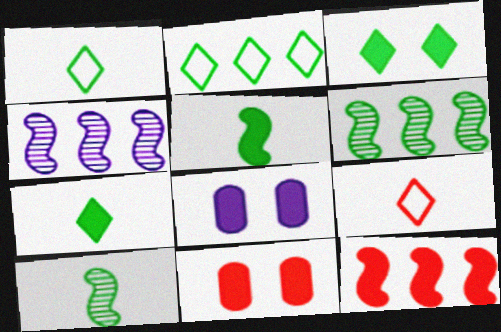[[1, 4, 11], 
[6, 8, 9], 
[7, 8, 12]]